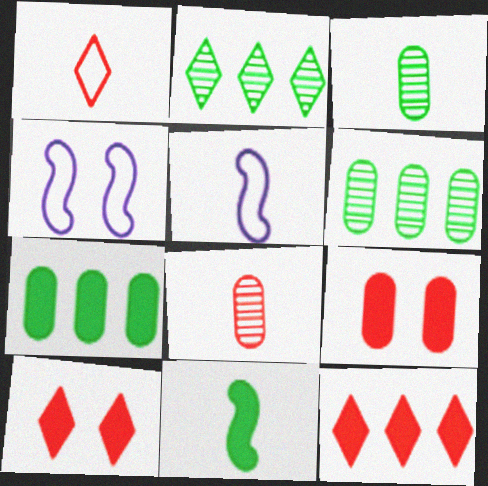[[2, 5, 9], 
[3, 4, 12], 
[5, 6, 10]]